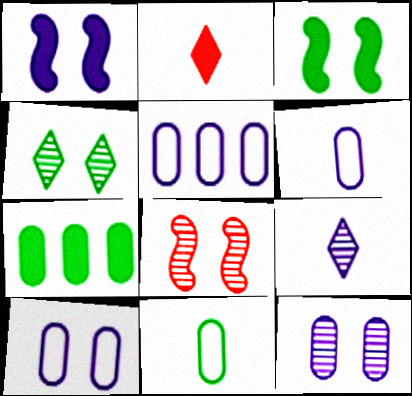[[1, 2, 7], 
[1, 5, 9], 
[4, 8, 12], 
[5, 6, 10]]